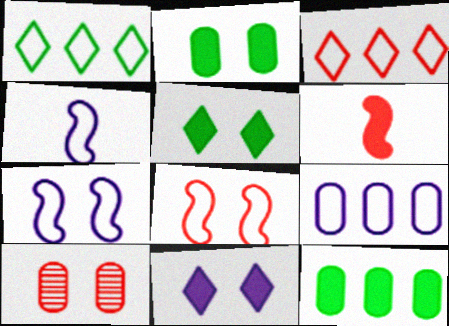[[3, 6, 10], 
[5, 7, 10], 
[6, 11, 12]]